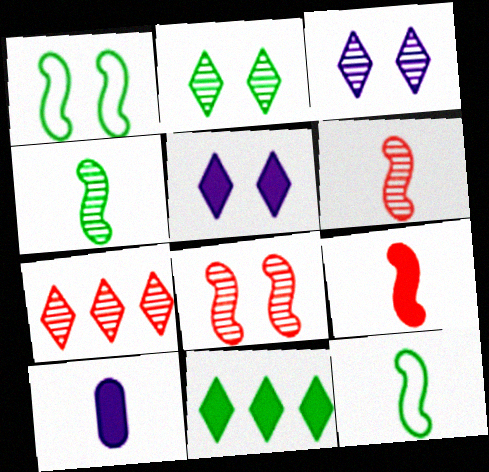[[1, 7, 10]]